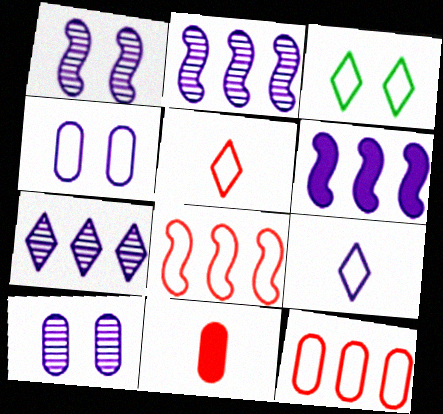[[2, 3, 11], 
[6, 9, 10]]